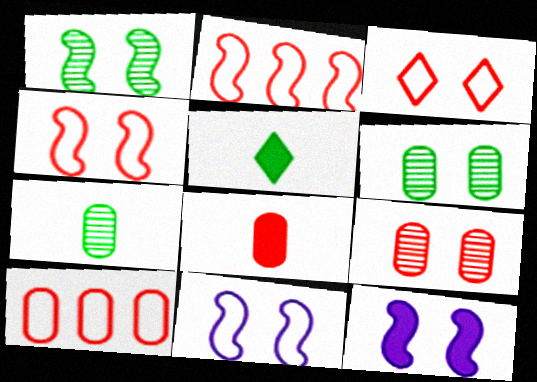[[1, 4, 12], 
[3, 6, 12], 
[8, 9, 10]]